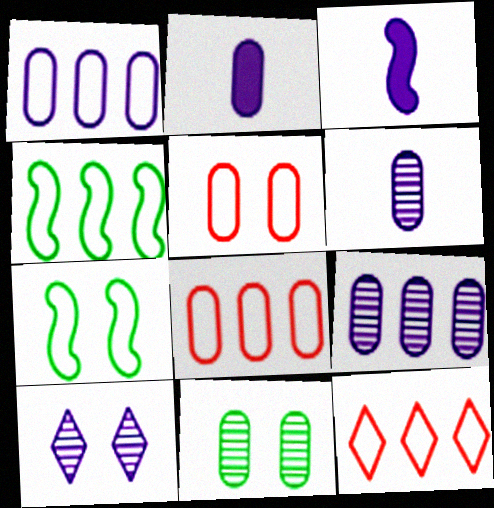[[1, 3, 10], 
[1, 4, 12], 
[2, 8, 11], 
[3, 11, 12]]